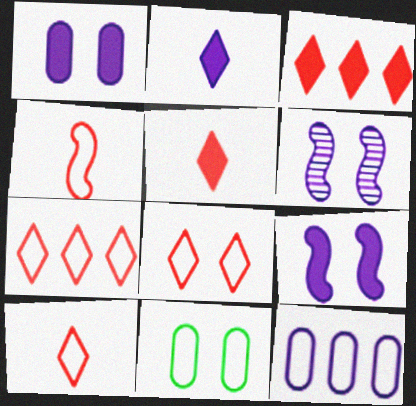[[2, 6, 12], 
[7, 8, 10]]